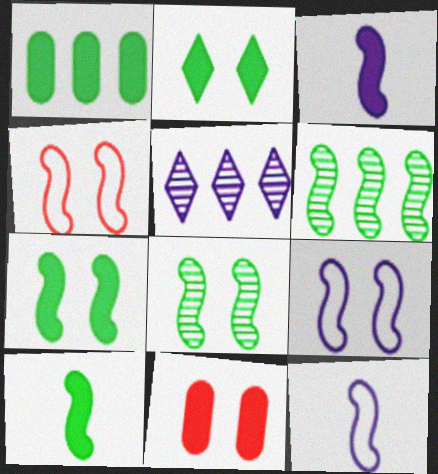[[1, 2, 10], 
[3, 4, 6]]